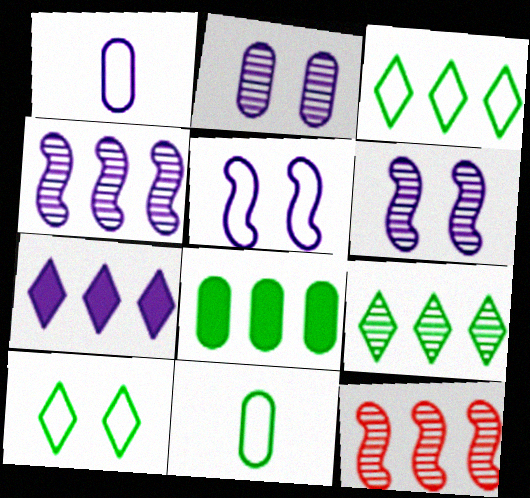[[1, 6, 7]]